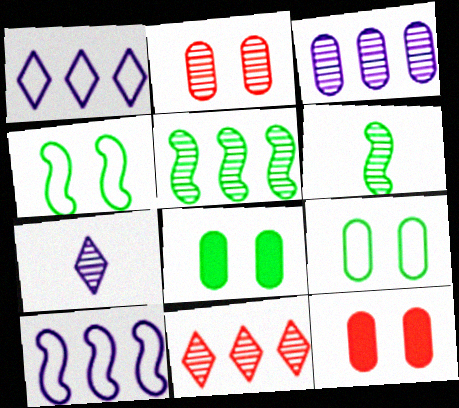[[1, 6, 12], 
[2, 5, 7], 
[3, 5, 11]]